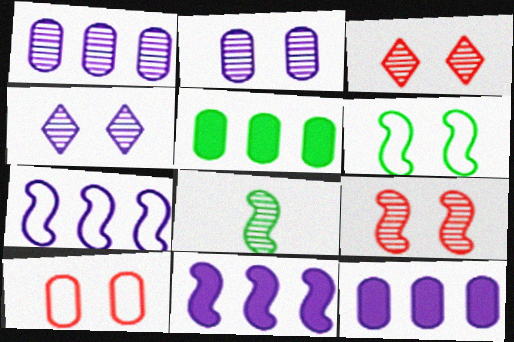[[1, 3, 8]]